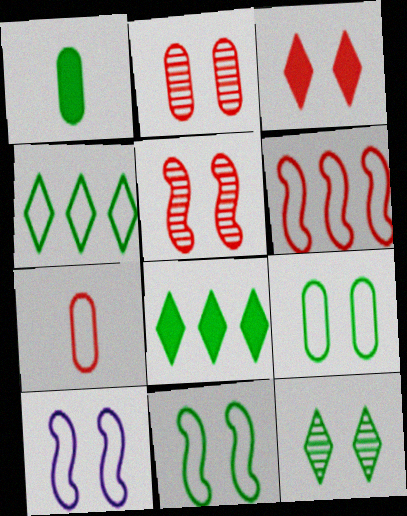[[4, 7, 10]]